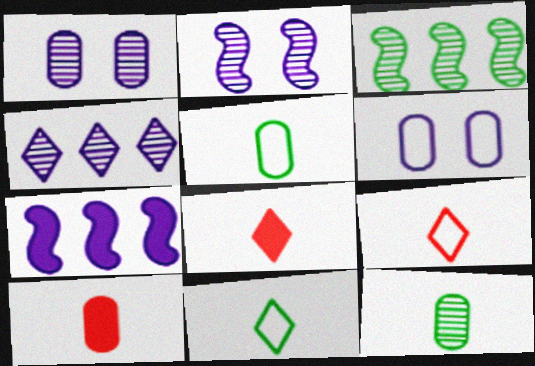[[3, 6, 8]]